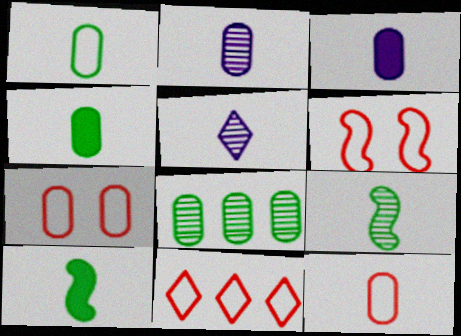[[2, 4, 12], 
[3, 7, 8], 
[5, 10, 12], 
[6, 11, 12]]